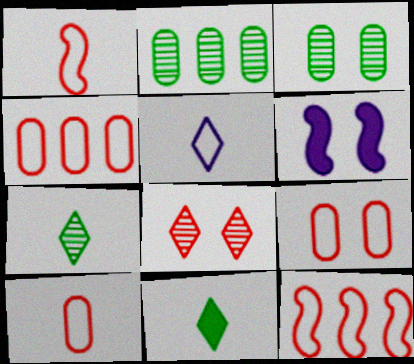[[4, 6, 7], 
[4, 9, 10]]